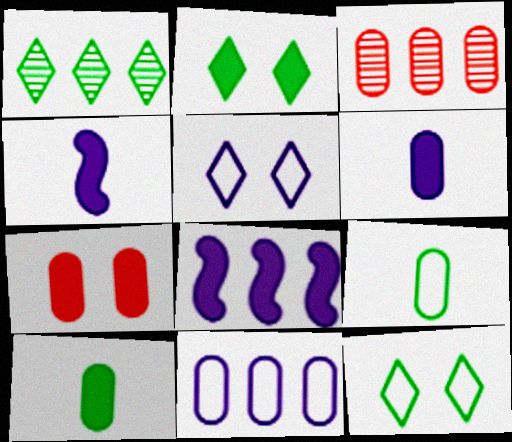[[3, 4, 12]]